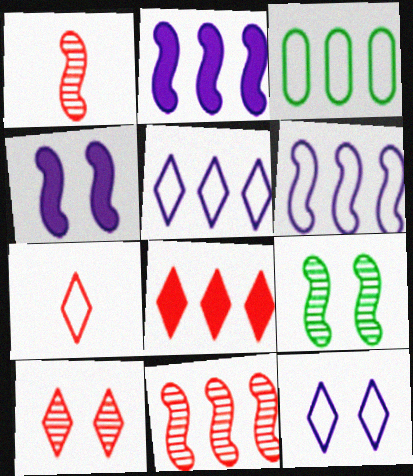[[7, 8, 10]]